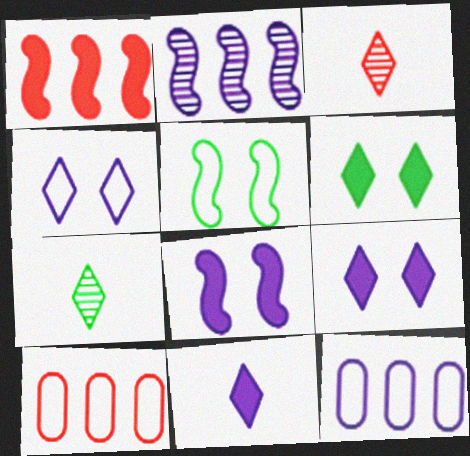[[7, 8, 10]]